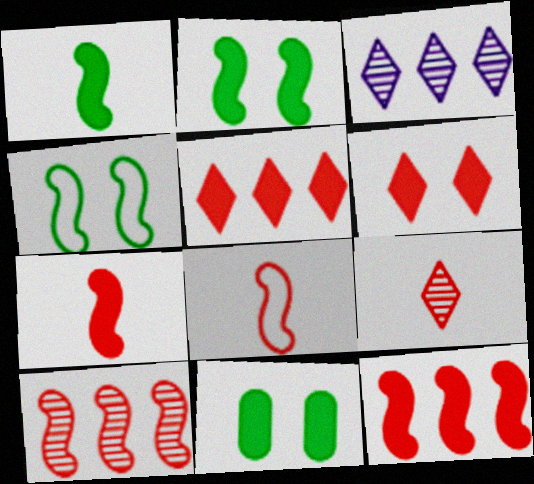[[3, 8, 11]]